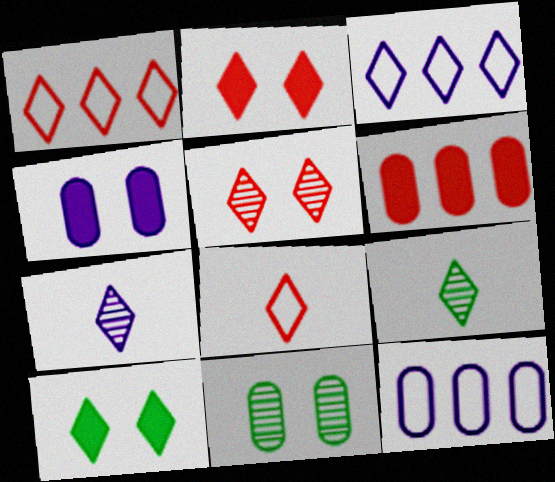[[1, 7, 10], 
[2, 3, 9]]